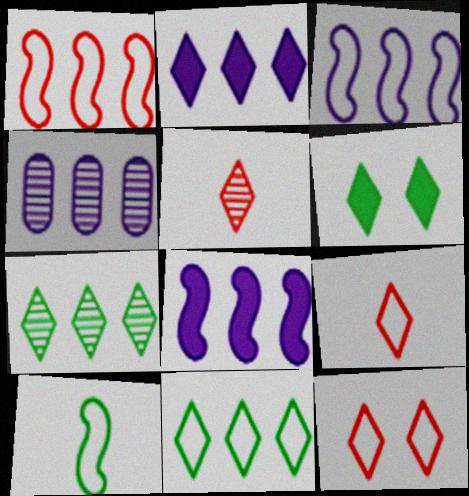[[2, 3, 4]]